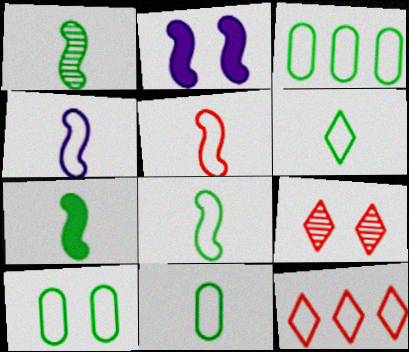[[1, 7, 8], 
[2, 9, 10], 
[3, 10, 11], 
[4, 5, 8], 
[4, 10, 12], 
[6, 8, 11]]